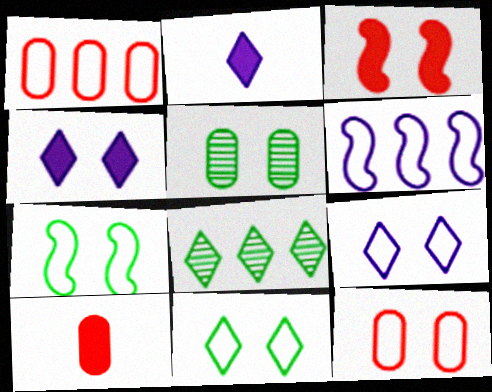[[3, 5, 9], 
[7, 9, 12]]